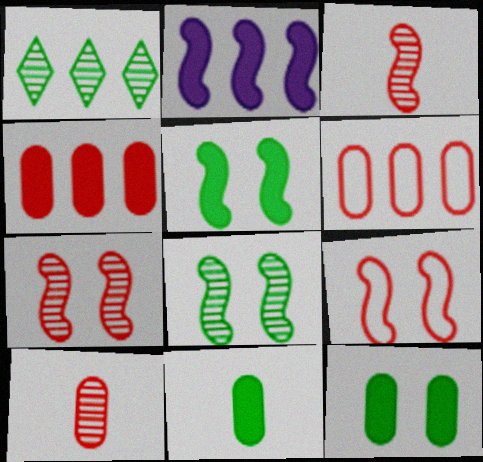[[1, 2, 6]]